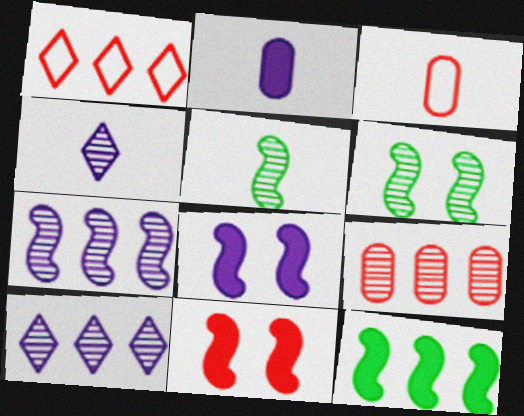[[1, 2, 6], 
[4, 6, 9]]